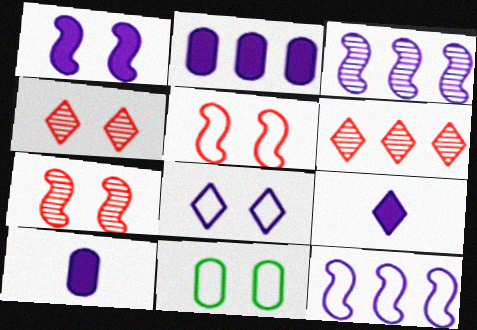[[1, 2, 9], 
[1, 4, 11], 
[3, 8, 10], 
[5, 8, 11]]